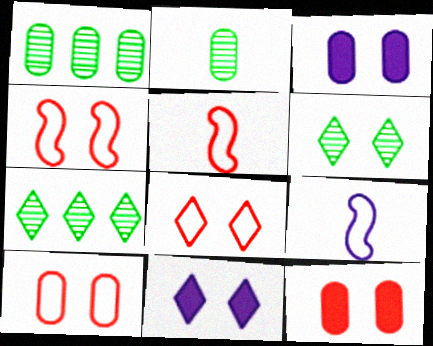[[1, 5, 11], 
[3, 4, 6], 
[3, 5, 7], 
[4, 8, 10], 
[6, 8, 11], 
[7, 9, 12]]